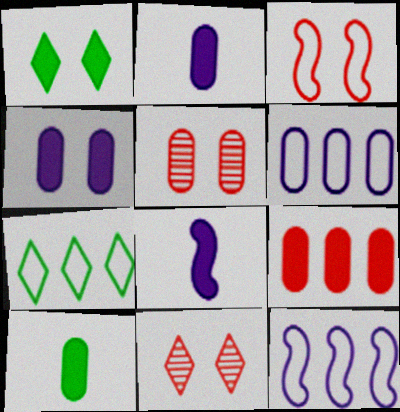[[1, 8, 9], 
[4, 9, 10], 
[5, 6, 10], 
[5, 7, 8], 
[10, 11, 12]]